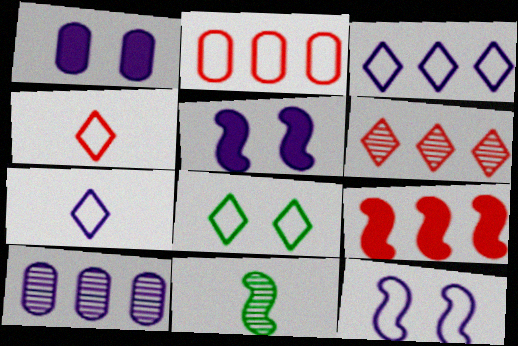[[2, 6, 9], 
[3, 4, 8], 
[5, 7, 10], 
[9, 11, 12]]